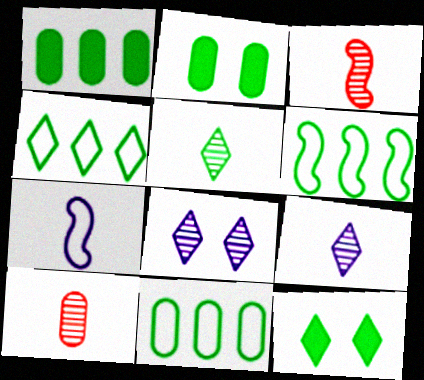[[2, 5, 6], 
[4, 5, 12], 
[4, 6, 11]]